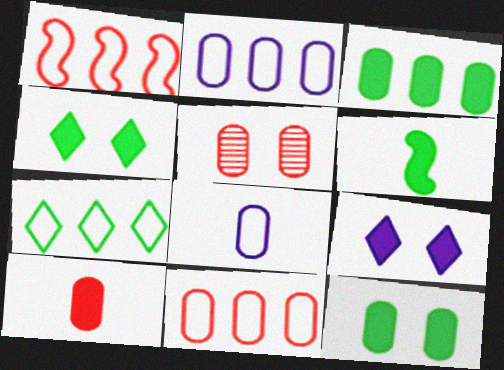[[1, 2, 7], 
[3, 4, 6], 
[3, 5, 8], 
[5, 10, 11]]